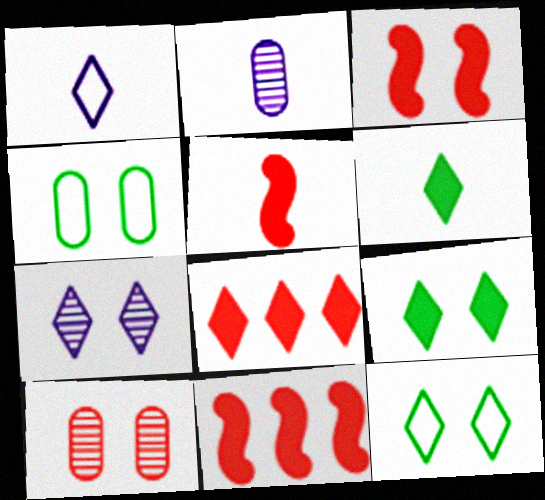[[2, 11, 12], 
[3, 4, 7], 
[3, 5, 11]]